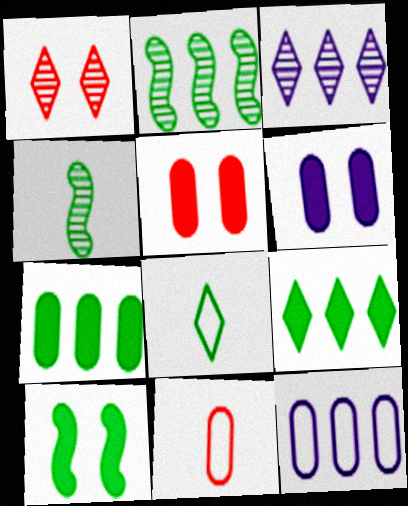[[3, 10, 11]]